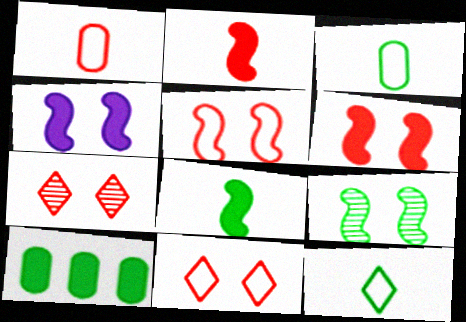[[4, 5, 9], 
[9, 10, 12]]